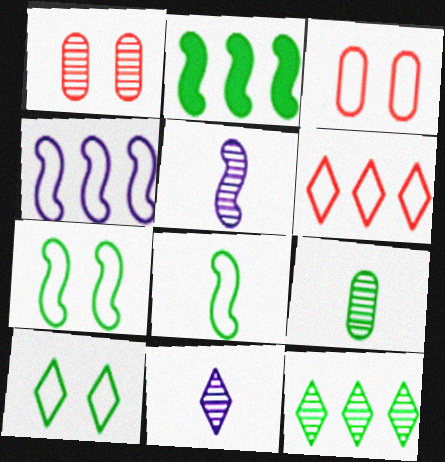[[1, 5, 12], 
[2, 3, 11], 
[2, 9, 10]]